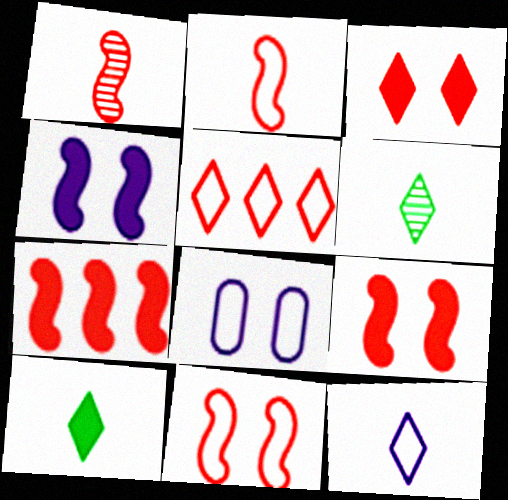[[1, 7, 11], 
[6, 7, 8]]